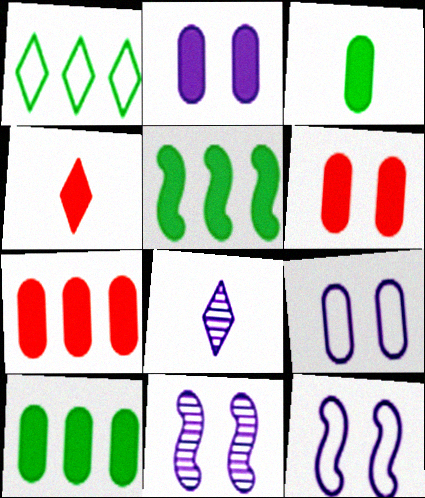[[2, 3, 7], 
[2, 4, 5]]